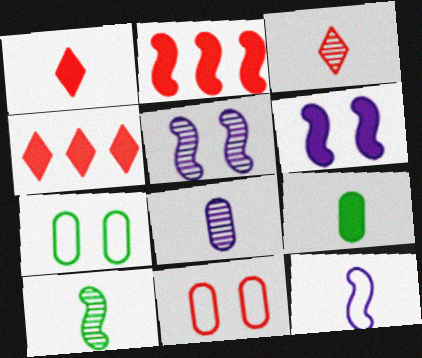[[2, 3, 11], 
[3, 8, 10], 
[3, 9, 12], 
[4, 6, 9]]